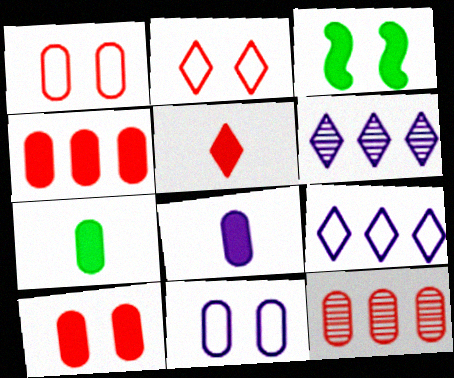[[7, 11, 12]]